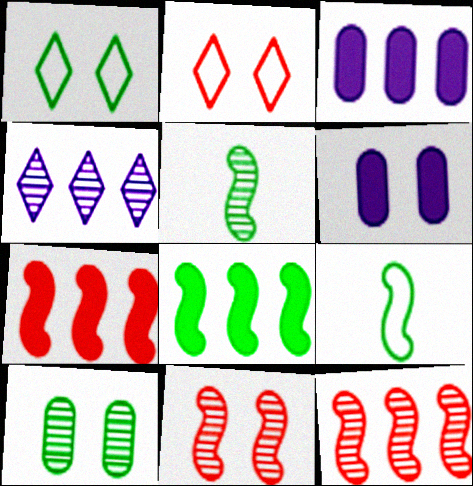[[1, 6, 11], 
[2, 3, 5]]